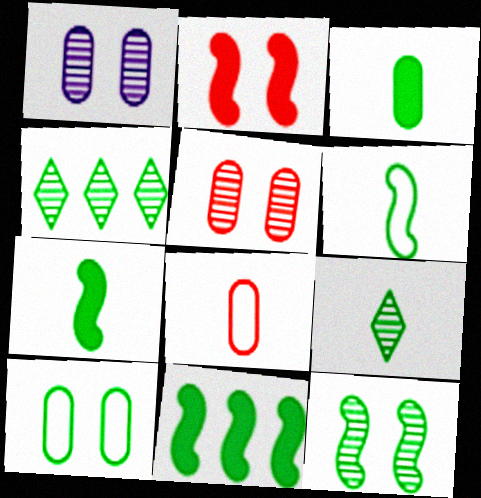[[3, 6, 9], 
[4, 7, 10], 
[6, 11, 12], 
[9, 10, 11]]